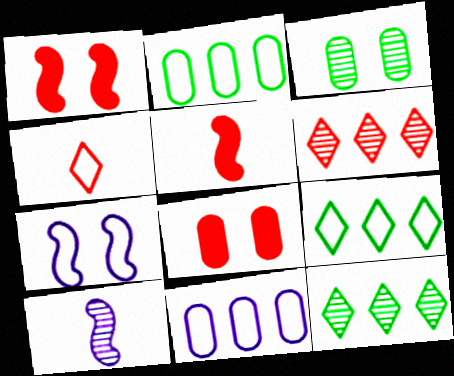[[2, 4, 7], 
[3, 6, 10], 
[8, 9, 10]]